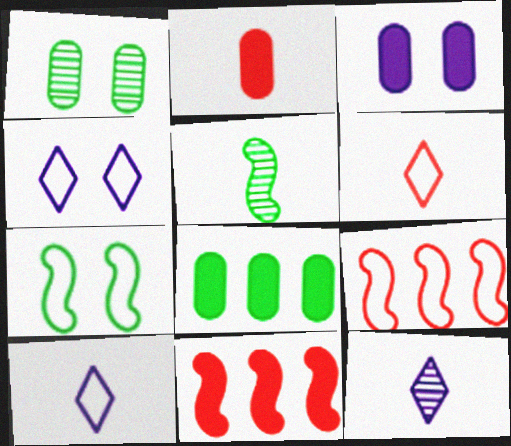[[1, 10, 11], 
[2, 3, 8], 
[2, 5, 10]]